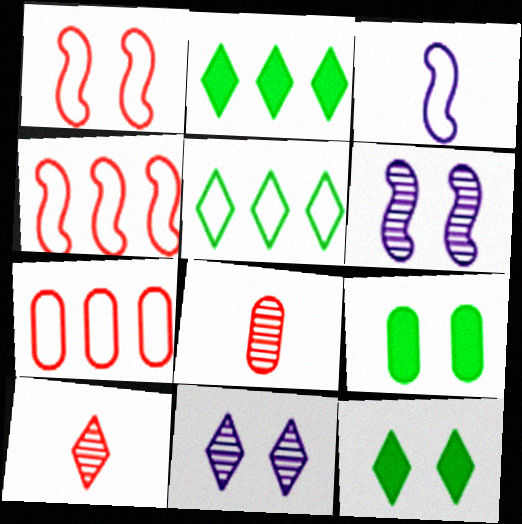[[1, 9, 11]]